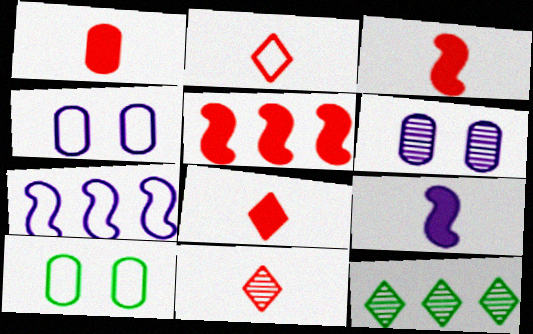[[1, 3, 8], 
[2, 7, 10], 
[2, 8, 11], 
[3, 4, 12]]